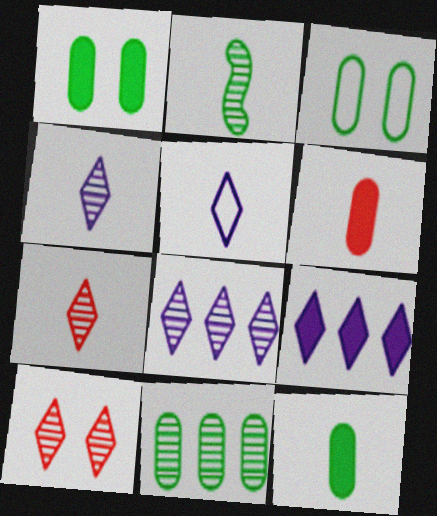[[2, 5, 6], 
[3, 11, 12]]